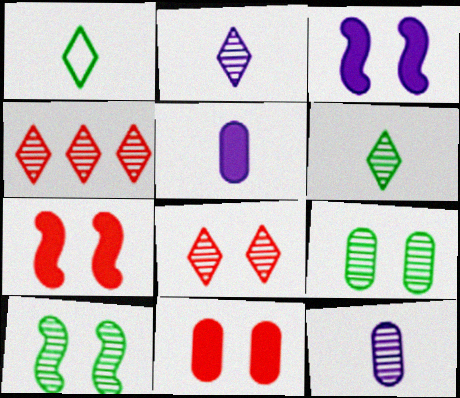[[4, 10, 12]]